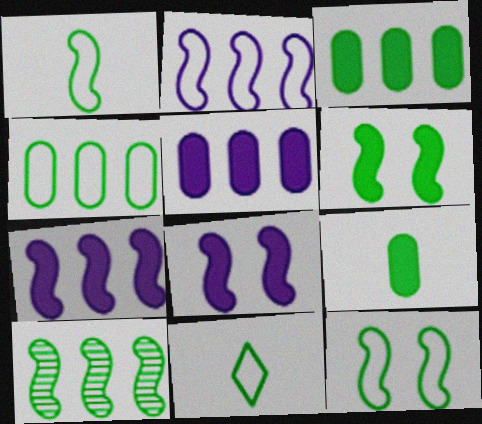[[1, 6, 10], 
[4, 11, 12]]